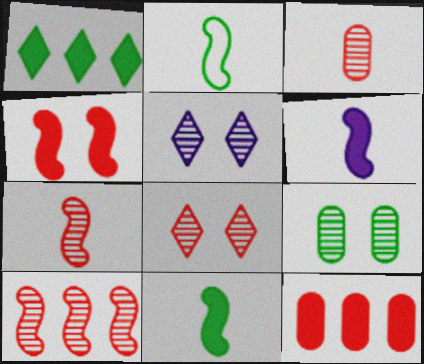[[1, 2, 9], 
[2, 5, 12], 
[2, 6, 7], 
[3, 8, 10]]